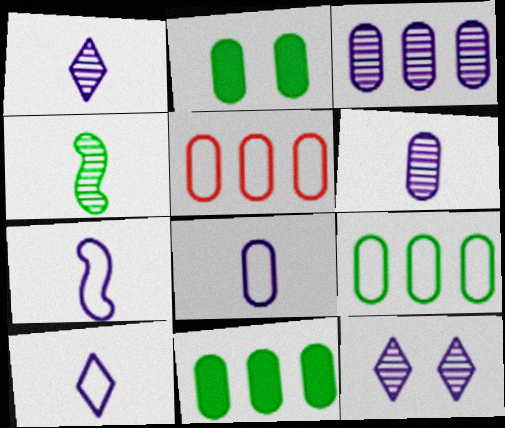[[2, 5, 6], 
[3, 5, 11], 
[7, 8, 10]]